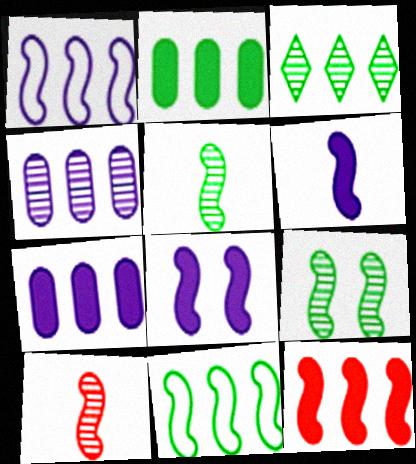[[2, 3, 11], 
[8, 10, 11]]